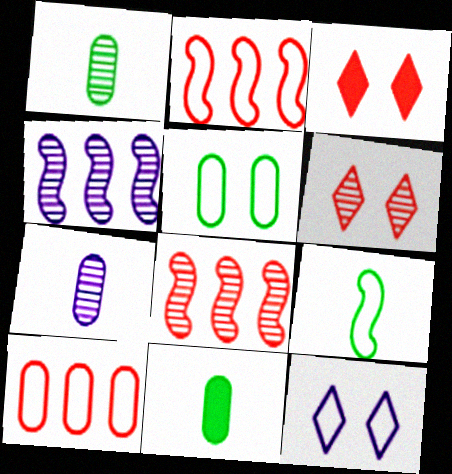[[1, 4, 6], 
[8, 11, 12], 
[9, 10, 12]]